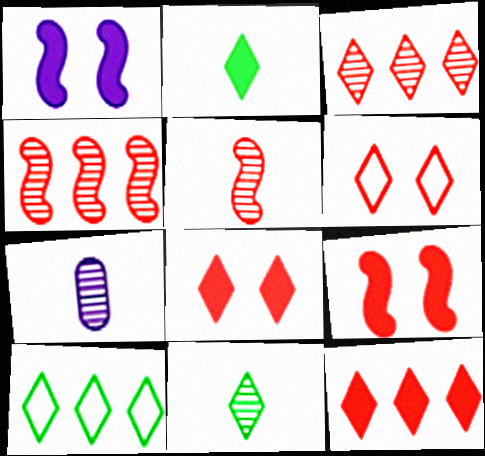[[5, 7, 11], 
[7, 9, 10]]